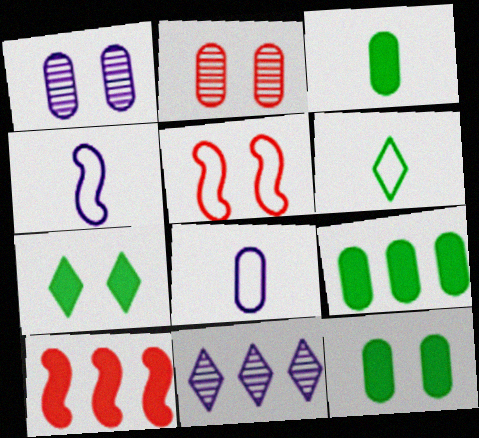[[1, 5, 7], 
[1, 6, 10], 
[2, 8, 9], 
[3, 5, 11], 
[3, 9, 12]]